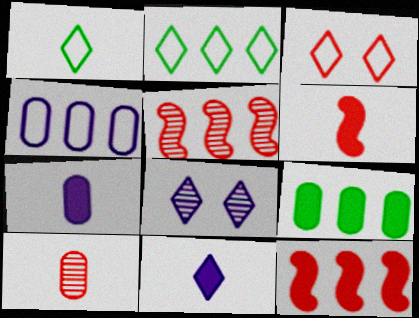[[3, 10, 12]]